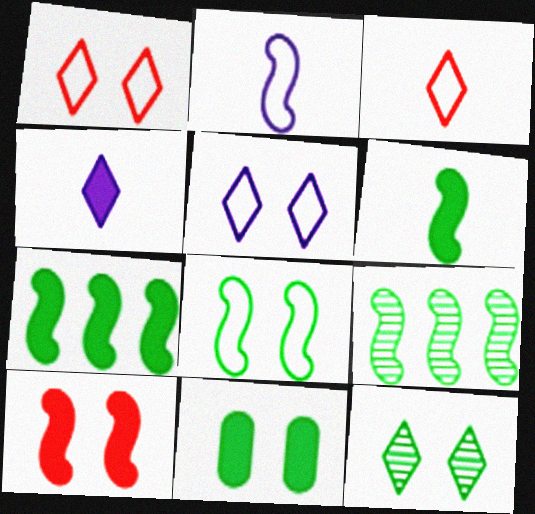[[2, 9, 10], 
[6, 8, 9], 
[8, 11, 12]]